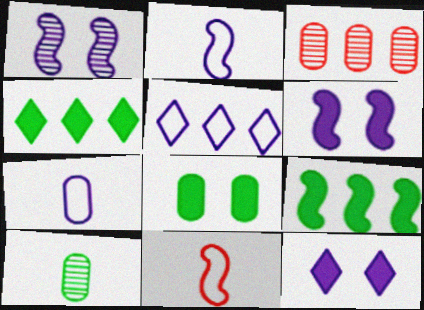[[1, 9, 11], 
[3, 5, 9], 
[3, 7, 8]]